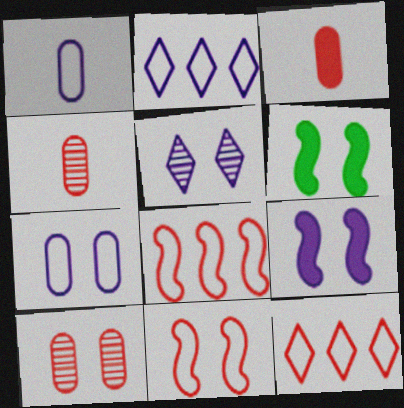[[2, 4, 6], 
[5, 7, 9]]